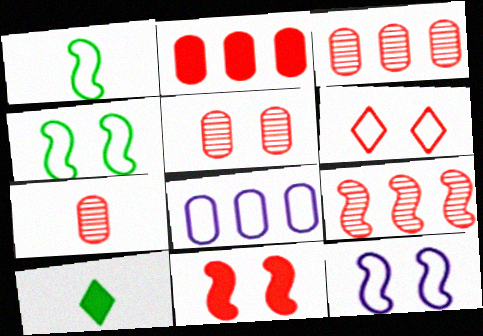[[1, 6, 8], 
[3, 5, 7], 
[3, 10, 12], 
[5, 6, 11]]